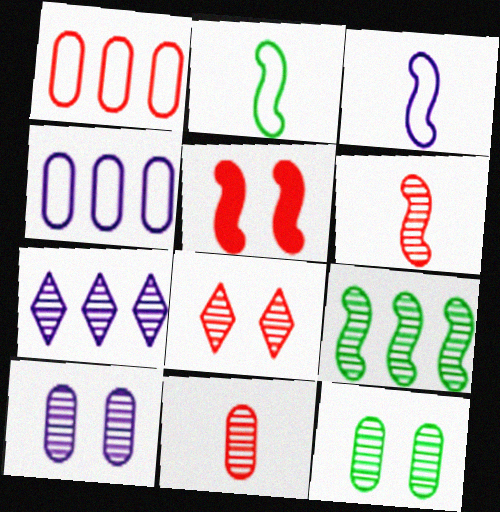[[3, 5, 9], 
[6, 7, 12]]